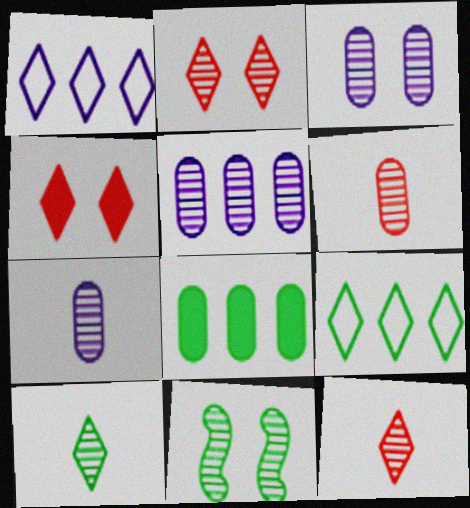[[1, 4, 10], 
[2, 3, 11], 
[3, 5, 7], 
[5, 11, 12]]